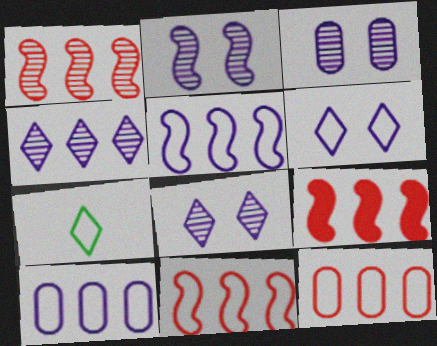[[1, 9, 11], 
[2, 3, 8], 
[3, 7, 9]]